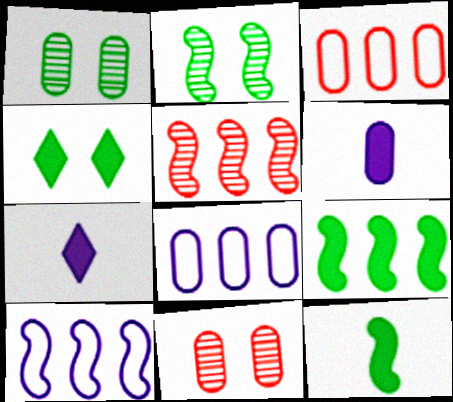[[1, 3, 6], 
[2, 3, 7], 
[5, 9, 10]]